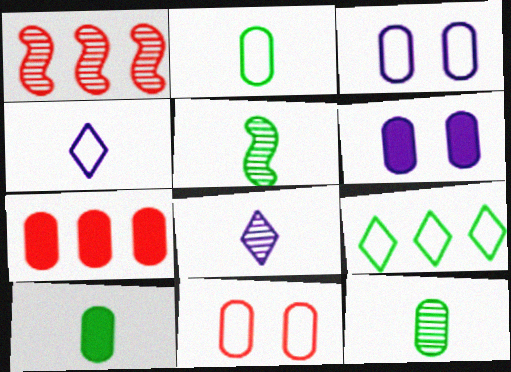[[2, 10, 12], 
[3, 7, 12], 
[6, 7, 10]]